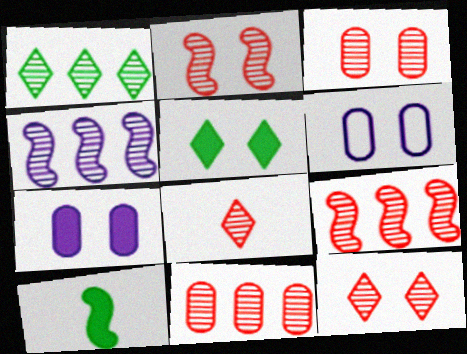[[1, 4, 11], 
[2, 3, 12], 
[2, 5, 6], 
[2, 8, 11], 
[3, 8, 9]]